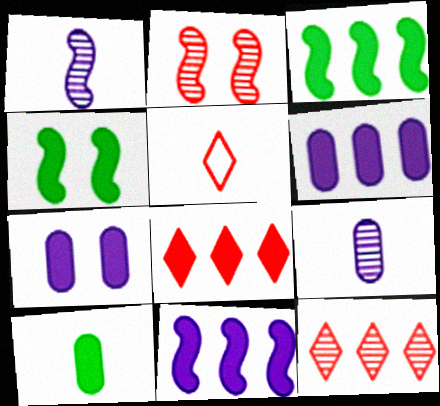[[1, 5, 10], 
[3, 6, 8]]